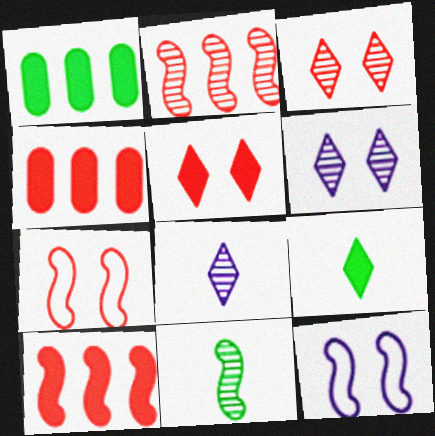[[1, 7, 8], 
[10, 11, 12]]